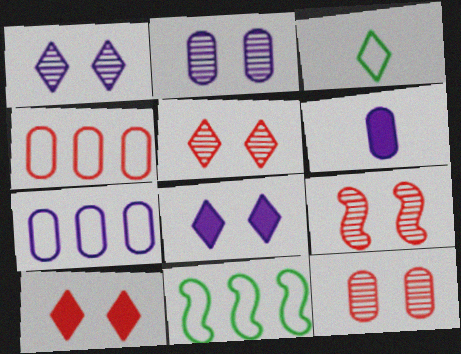[[2, 6, 7], 
[5, 6, 11], 
[5, 9, 12]]